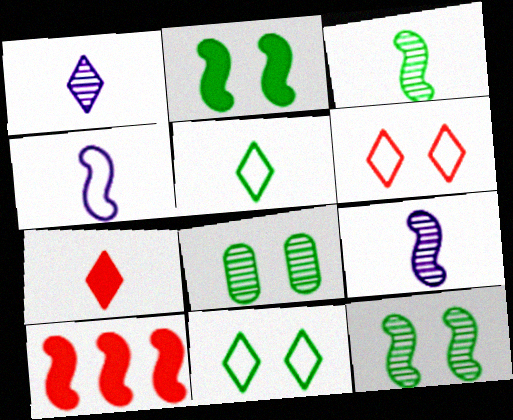[[1, 5, 7], 
[2, 8, 11], 
[4, 10, 12]]